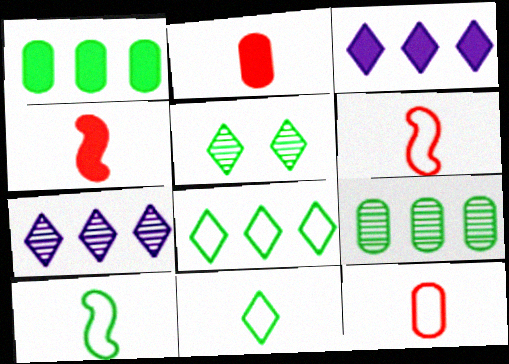[[1, 5, 10]]